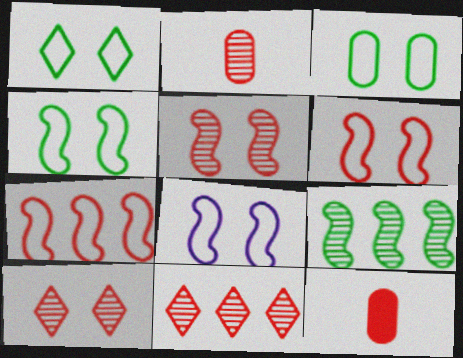[[1, 3, 4], 
[2, 5, 11], 
[4, 6, 8], 
[6, 11, 12], 
[7, 10, 12]]